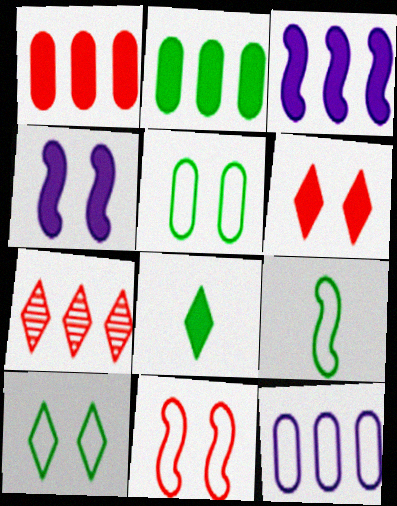[[1, 4, 8]]